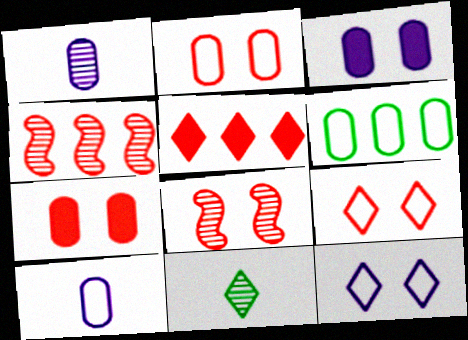[[1, 6, 7], 
[2, 6, 10], 
[5, 11, 12], 
[7, 8, 9]]